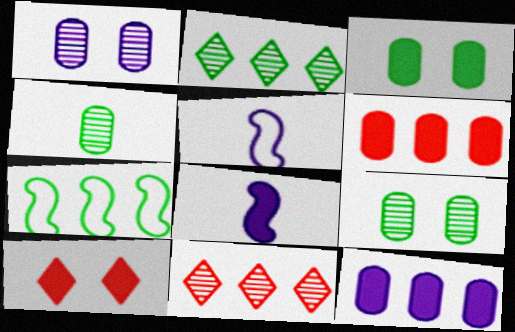[[3, 5, 11], 
[7, 11, 12]]